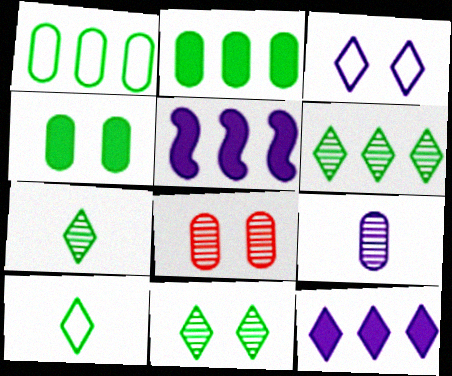[[3, 5, 9], 
[5, 8, 10], 
[6, 7, 11]]